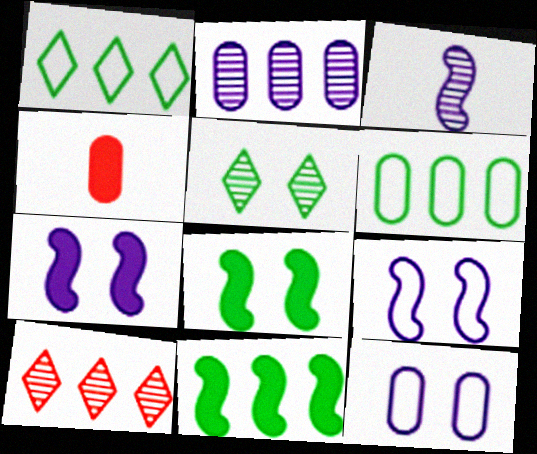[]